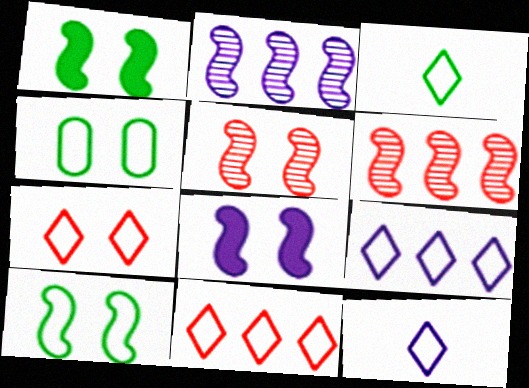[[3, 7, 9], 
[5, 8, 10]]